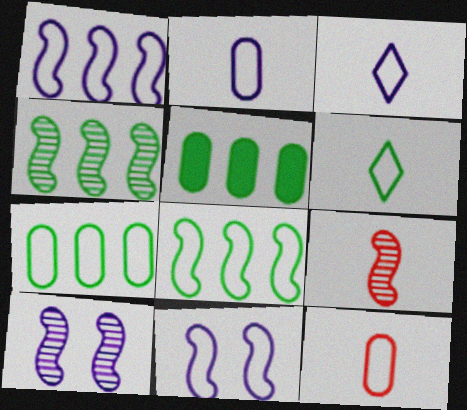[[4, 9, 10]]